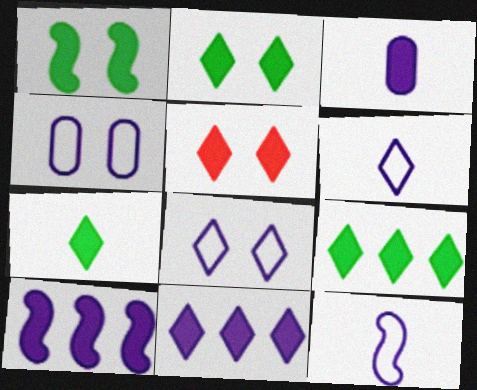[[2, 7, 9], 
[5, 7, 11]]